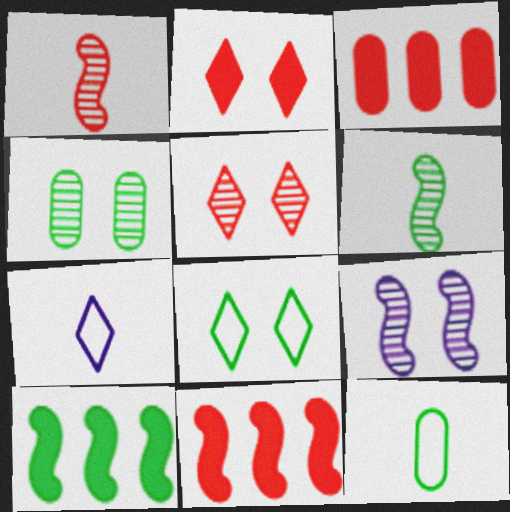[[4, 5, 9], 
[4, 7, 11]]